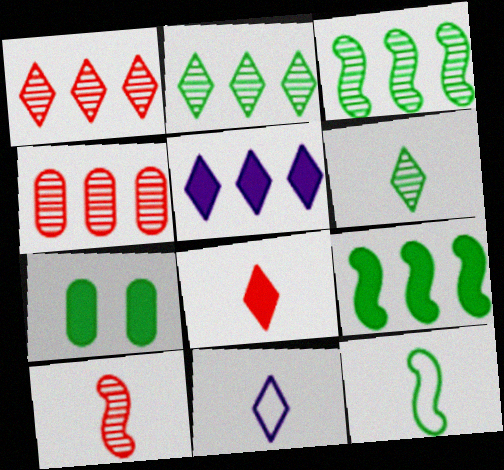[[2, 7, 12], 
[6, 8, 11]]